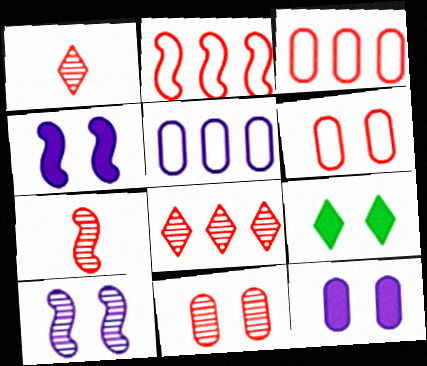[[5, 7, 9], 
[6, 9, 10], 
[7, 8, 11]]